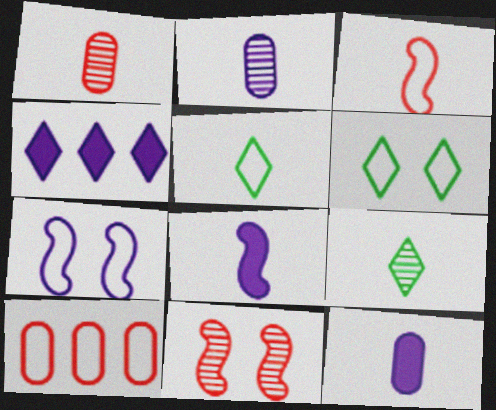[[1, 5, 8], 
[2, 4, 7], 
[3, 9, 12], 
[5, 7, 10]]